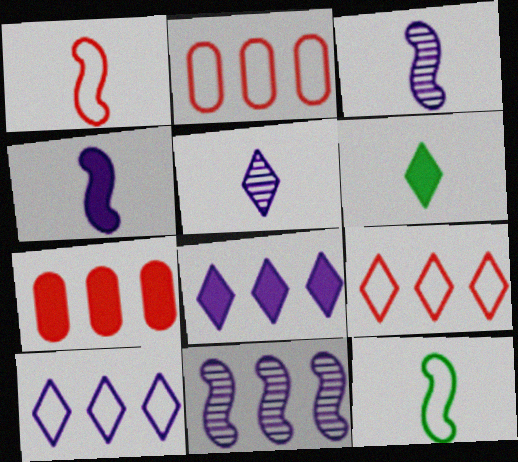[]